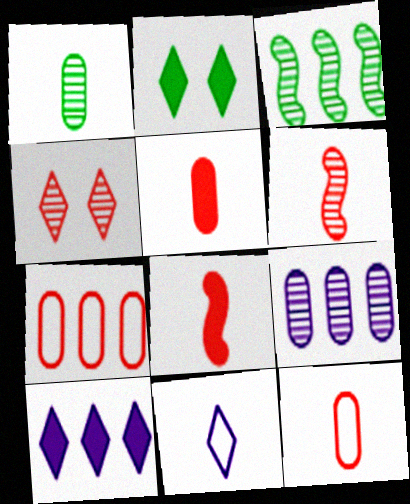[[1, 8, 11], 
[3, 7, 10], 
[4, 7, 8]]